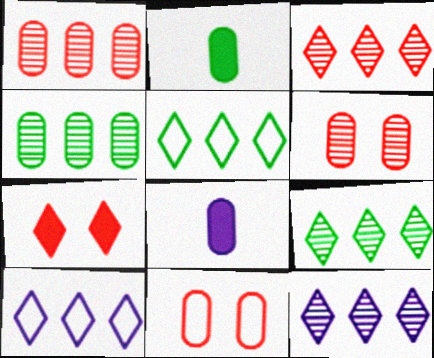[[3, 9, 12], 
[4, 8, 11]]